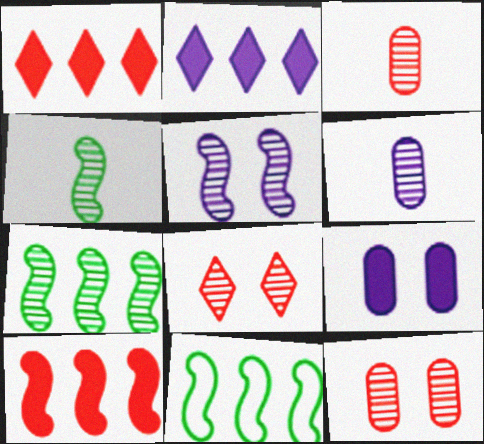[[6, 7, 8]]